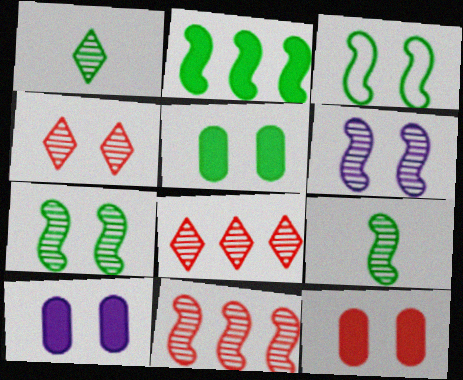[[2, 3, 9], 
[3, 4, 10], 
[5, 10, 12], 
[6, 9, 11]]